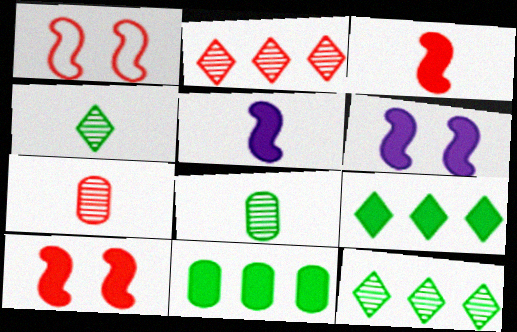[]